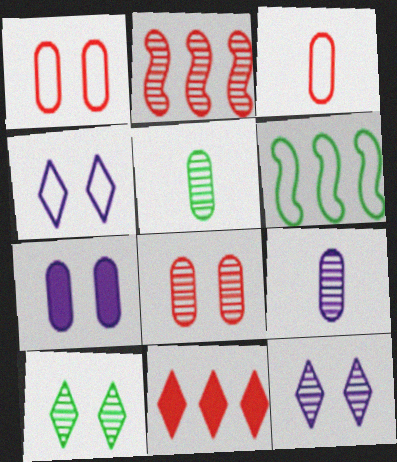[[2, 5, 12], 
[2, 9, 10], 
[3, 4, 6]]